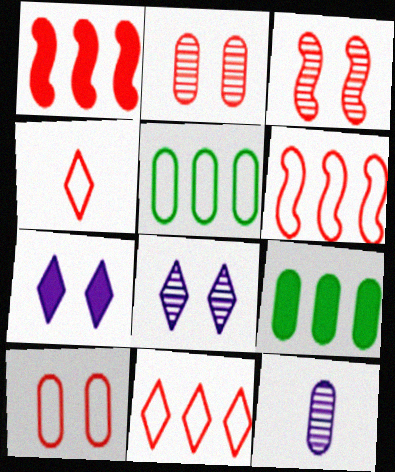[[1, 2, 4], 
[4, 6, 10], 
[9, 10, 12]]